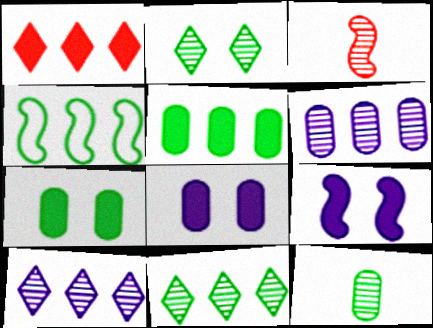[[1, 4, 6], 
[2, 3, 6], 
[3, 4, 9], 
[4, 5, 11]]